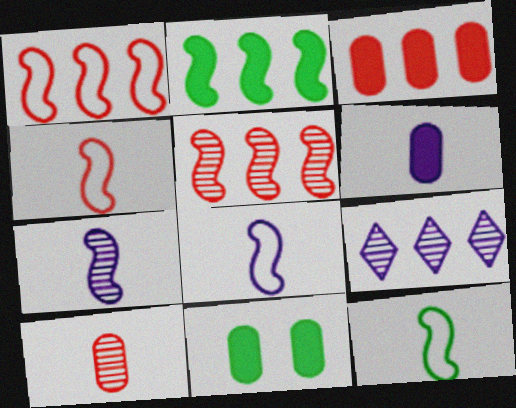[[3, 6, 11], 
[4, 8, 12], 
[4, 9, 11]]